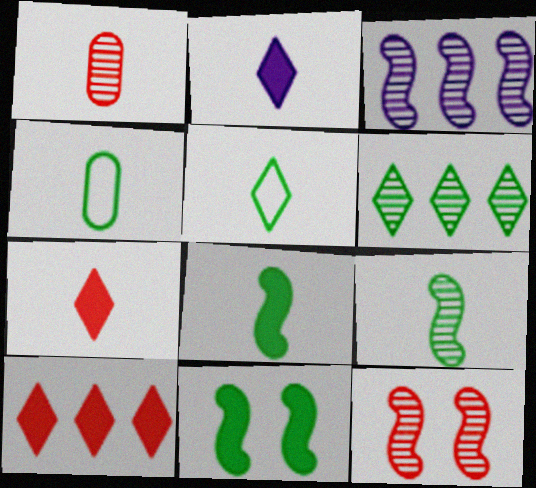[[3, 9, 12], 
[4, 6, 11]]